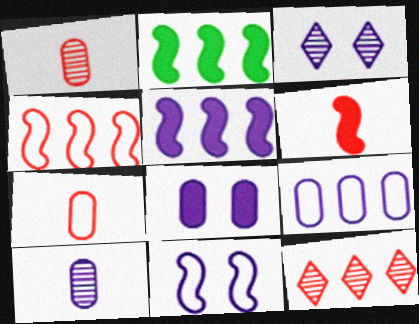[[2, 3, 7], 
[2, 9, 12], 
[3, 8, 11], 
[8, 9, 10]]